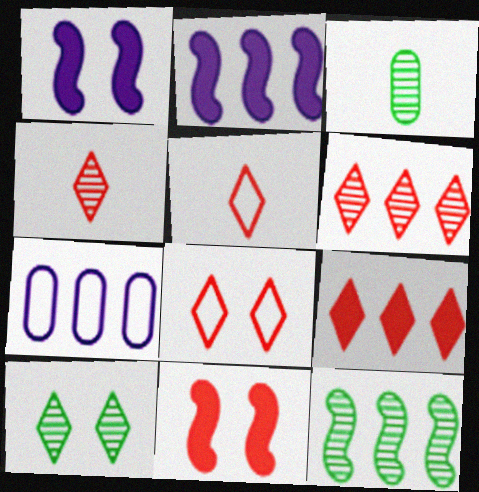[[2, 3, 8], 
[3, 10, 12], 
[4, 8, 9], 
[7, 9, 12]]